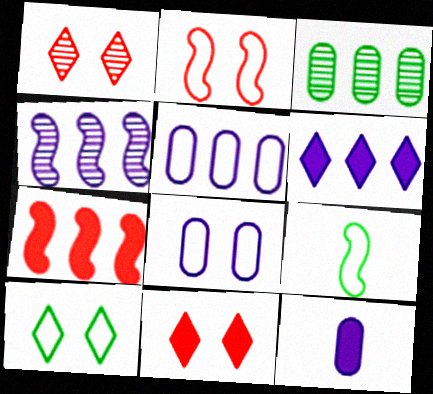[[2, 8, 10], 
[4, 5, 6]]